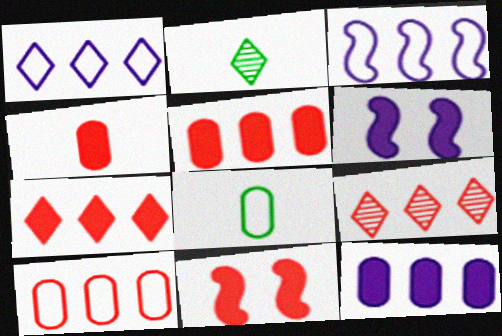[[2, 6, 10], 
[4, 7, 11], 
[6, 8, 9]]